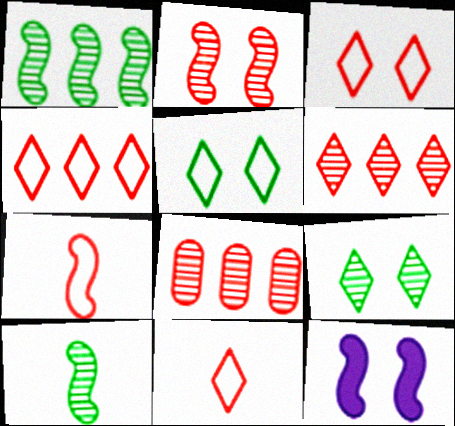[[1, 7, 12], 
[3, 4, 11]]